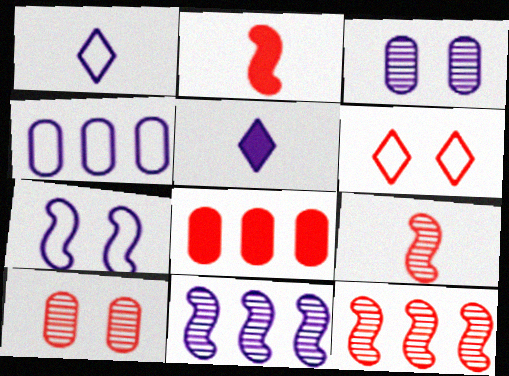[[1, 4, 7], 
[6, 8, 9]]